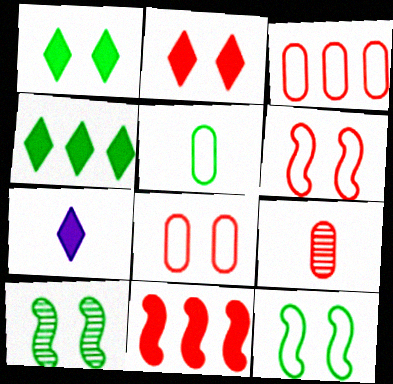[[2, 4, 7], 
[3, 7, 10], 
[4, 5, 10]]